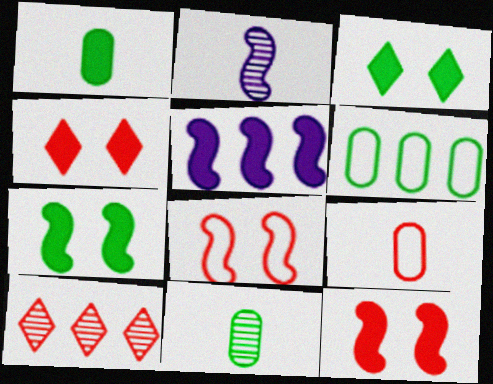[[1, 4, 5], 
[2, 4, 6], 
[5, 6, 10], 
[9, 10, 12]]